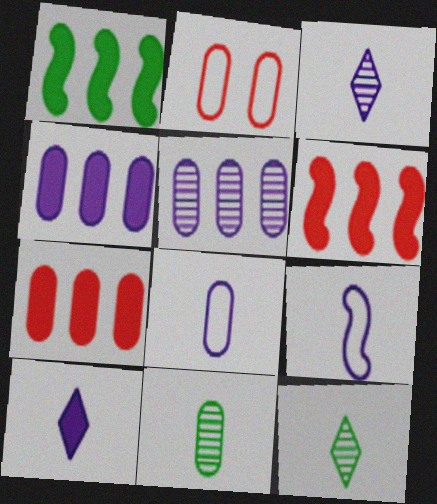[[1, 2, 3], 
[2, 4, 11]]